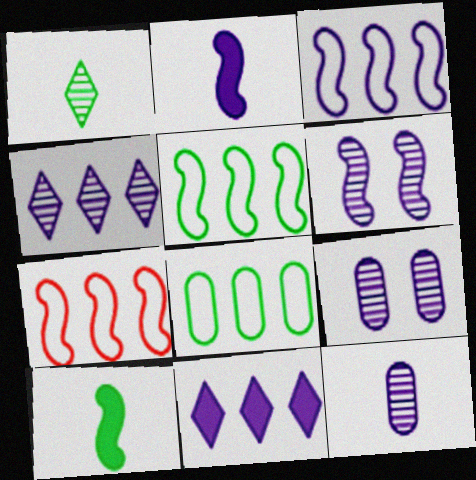[[2, 3, 6], 
[3, 5, 7], 
[4, 6, 12], 
[6, 7, 10]]